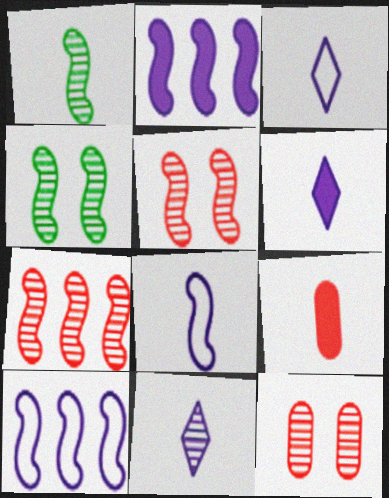[[1, 3, 9], 
[3, 6, 11]]